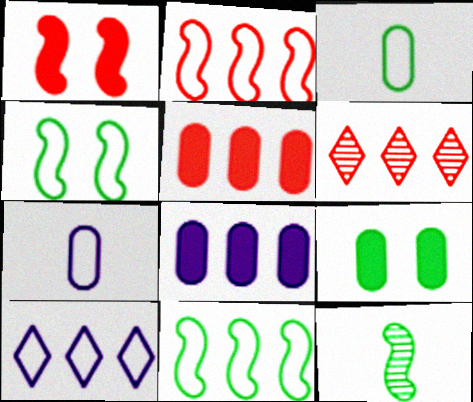[[2, 5, 6], 
[6, 8, 11]]